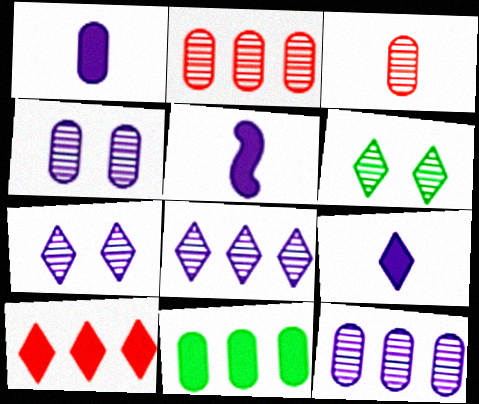[[1, 5, 9]]